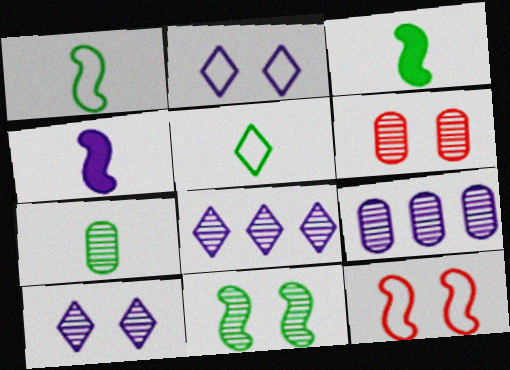[[2, 4, 9], 
[3, 5, 7], 
[6, 7, 9], 
[6, 10, 11]]